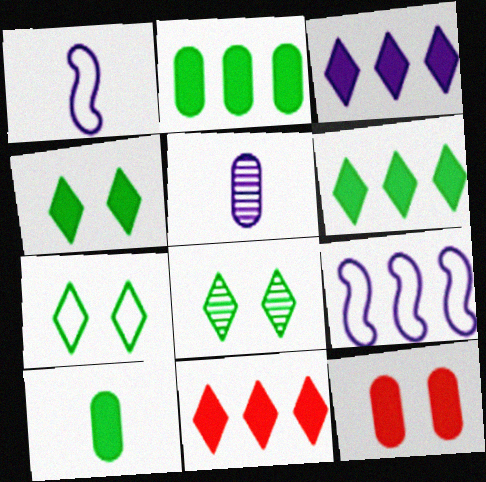[[3, 6, 11], 
[4, 7, 8]]